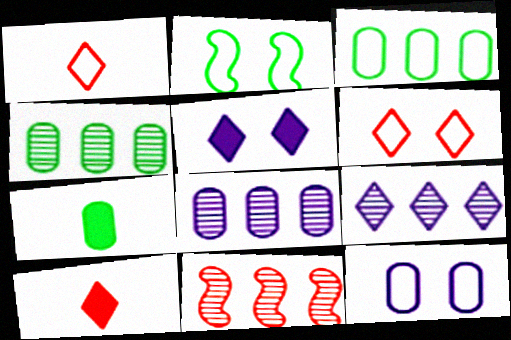[[2, 6, 12], 
[2, 8, 10], 
[4, 9, 11]]